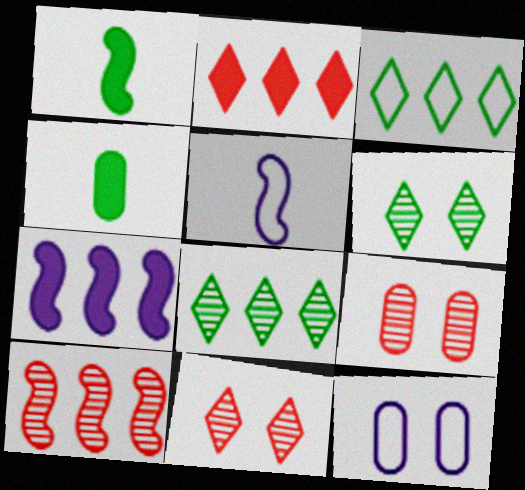[]